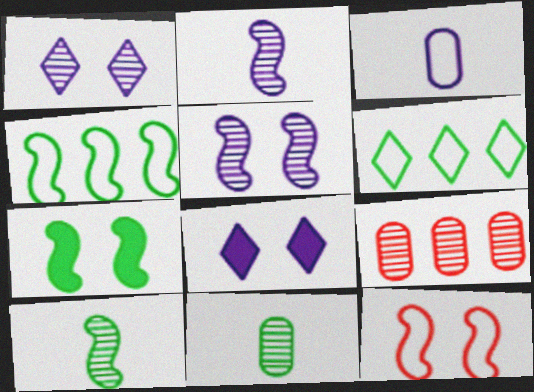[[1, 9, 10], 
[3, 6, 12], 
[4, 7, 10], 
[5, 7, 12], 
[6, 7, 11]]